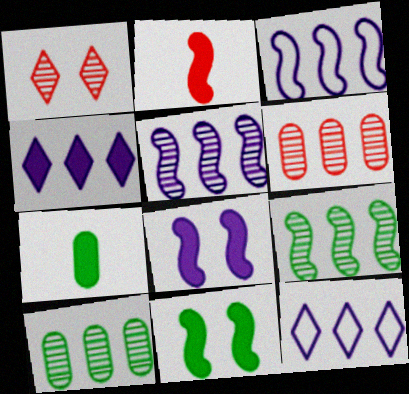[[1, 3, 7]]